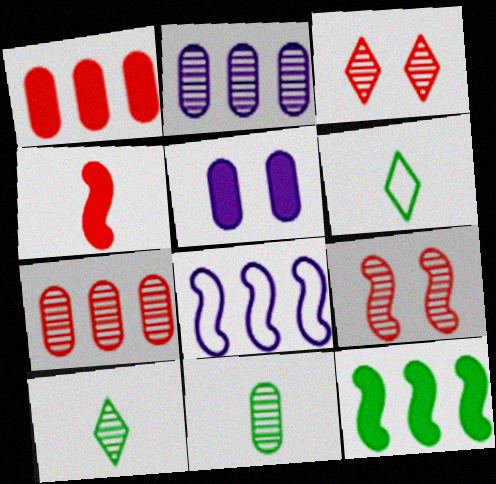[[2, 9, 10]]